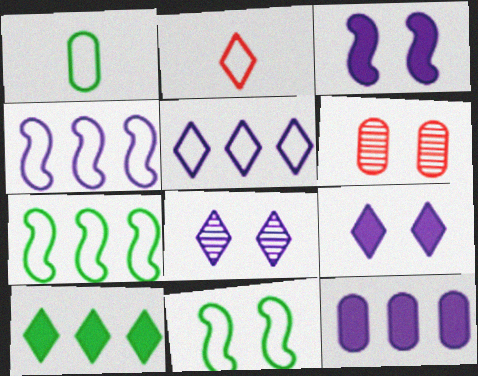[[1, 6, 12], 
[2, 8, 10], 
[6, 9, 11]]